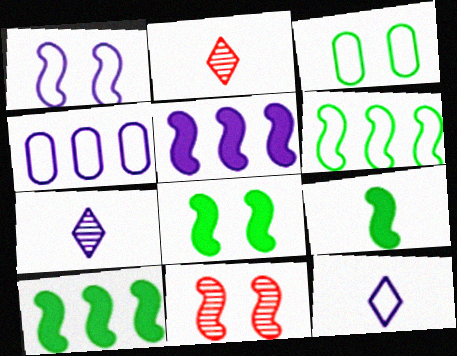[[1, 4, 12], 
[1, 8, 11], 
[2, 3, 5], 
[2, 4, 8], 
[8, 9, 10]]